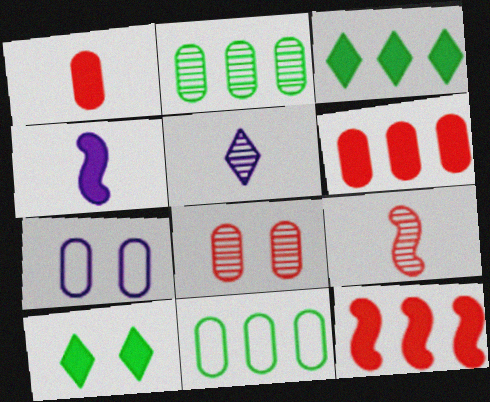[[1, 2, 7], 
[3, 7, 9], 
[4, 6, 10]]